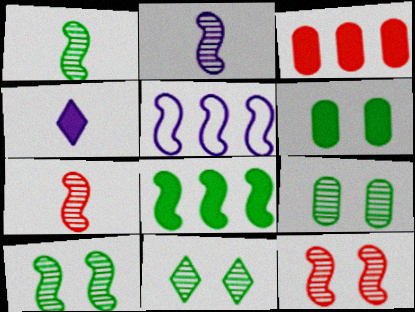[[1, 2, 7], 
[9, 10, 11]]